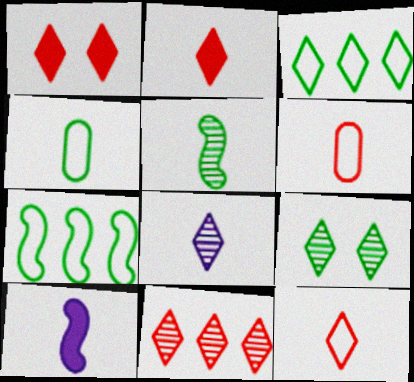[[1, 3, 8], 
[1, 11, 12], 
[8, 9, 11]]